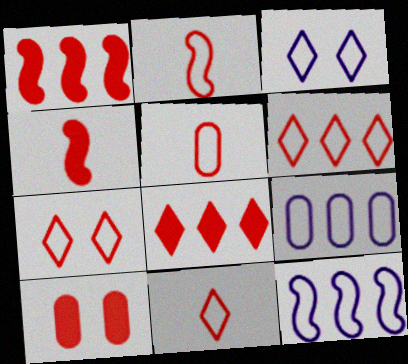[[2, 5, 11], 
[4, 8, 10], 
[6, 7, 11]]